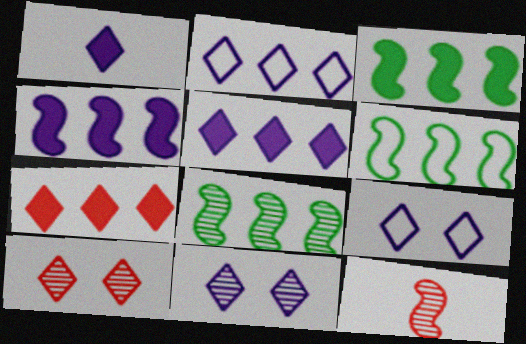[[1, 2, 11], 
[3, 6, 8]]